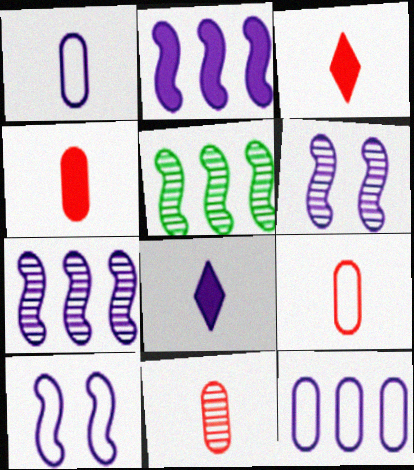[[4, 9, 11], 
[6, 8, 12]]